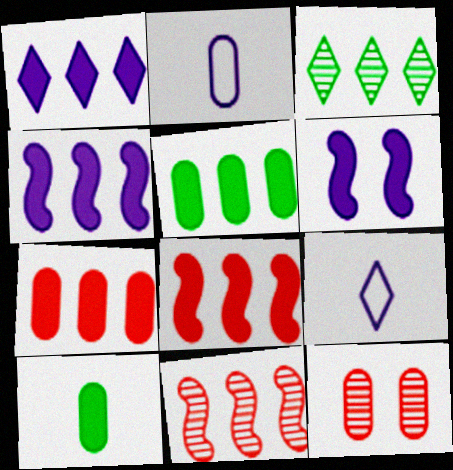[[1, 5, 8], 
[2, 5, 12]]